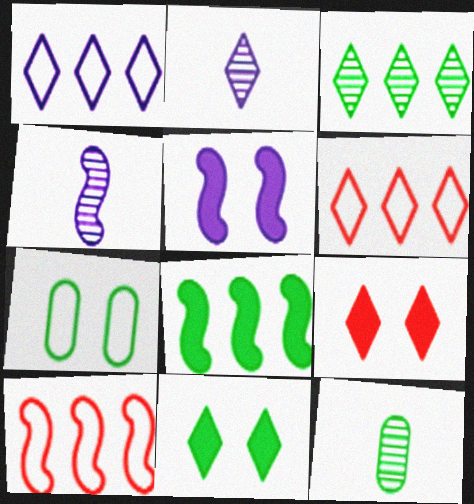[[2, 6, 11], 
[5, 6, 12]]